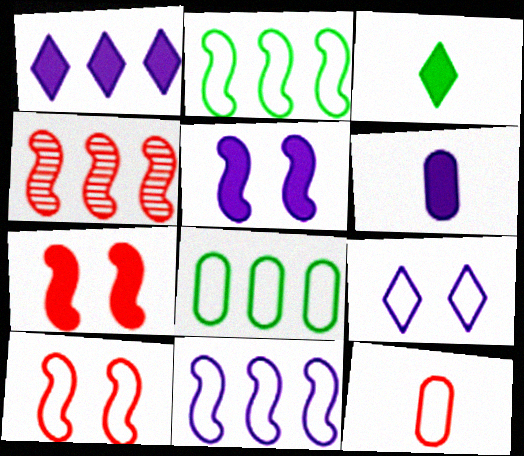[[1, 4, 8], 
[1, 5, 6], 
[2, 9, 12]]